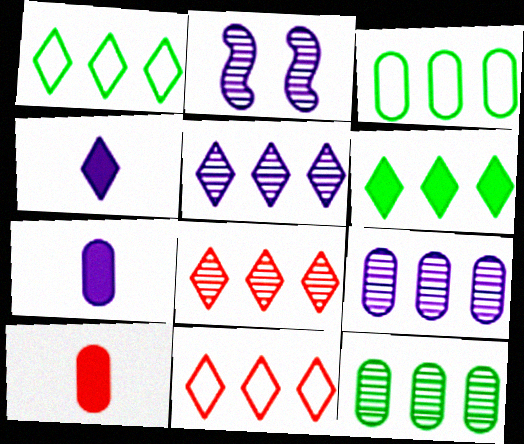[[1, 2, 10], 
[5, 6, 11]]